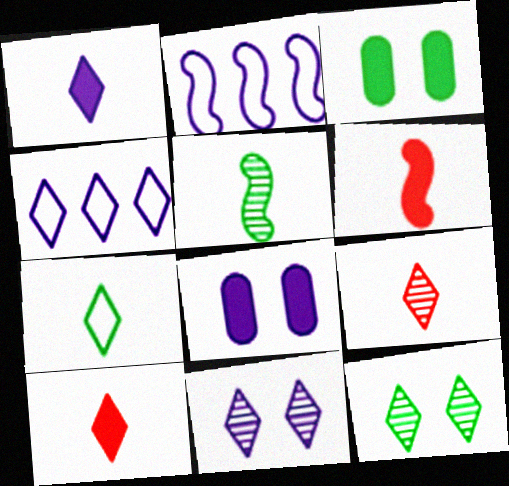[[1, 4, 11], 
[1, 7, 9], 
[2, 3, 9], 
[4, 10, 12]]